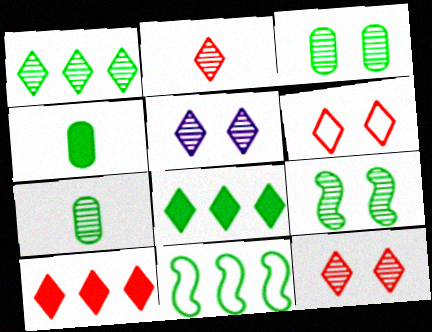[[1, 2, 5], 
[1, 7, 9], 
[2, 6, 10]]